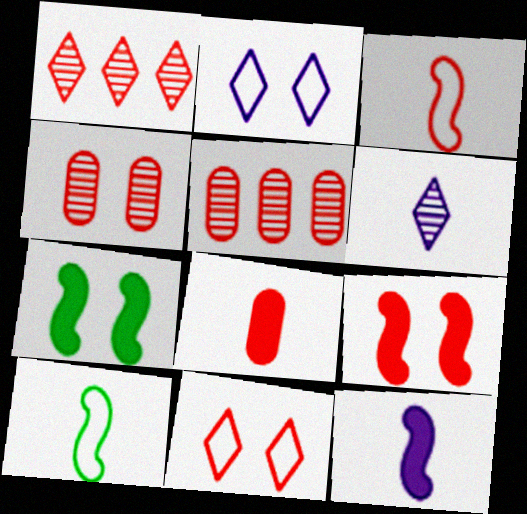[[2, 4, 7], 
[4, 9, 11], 
[6, 8, 10]]